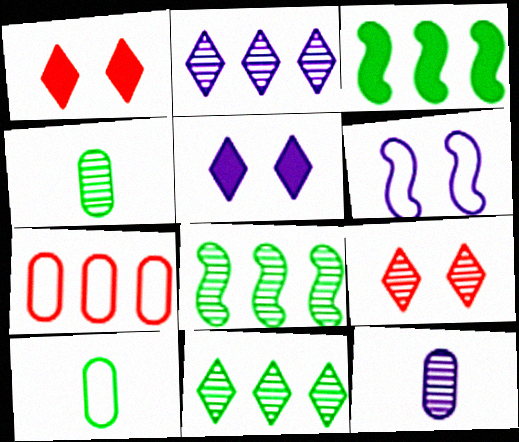[[2, 3, 7], 
[8, 9, 12]]